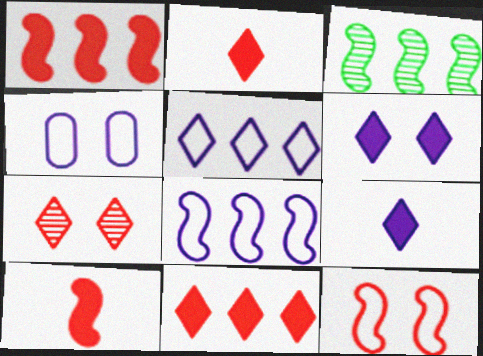[[1, 3, 8], 
[2, 3, 4]]